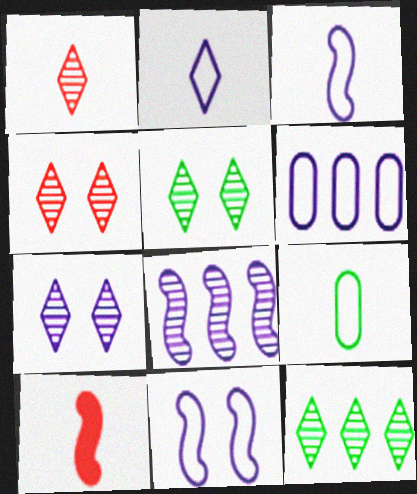[[1, 7, 12], 
[2, 6, 11], 
[4, 5, 7], 
[5, 6, 10]]